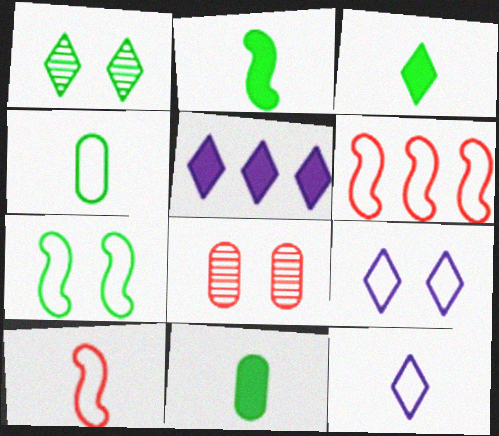[[2, 3, 11], 
[4, 6, 9], 
[4, 10, 12]]